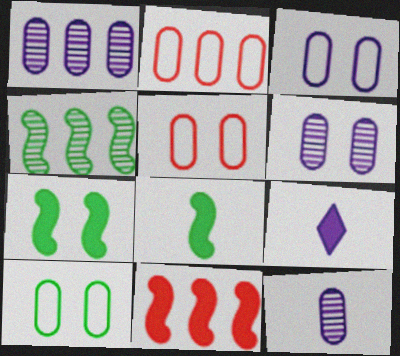[[1, 6, 12], 
[3, 5, 10], 
[4, 5, 9]]